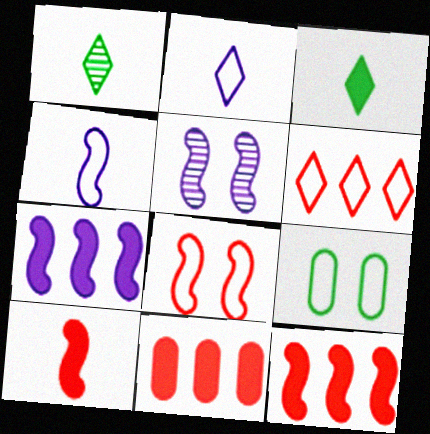[[4, 5, 7], 
[4, 6, 9]]